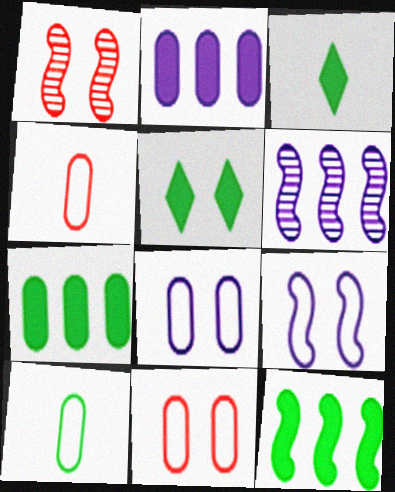[[1, 5, 8], 
[3, 6, 11], 
[4, 5, 6]]